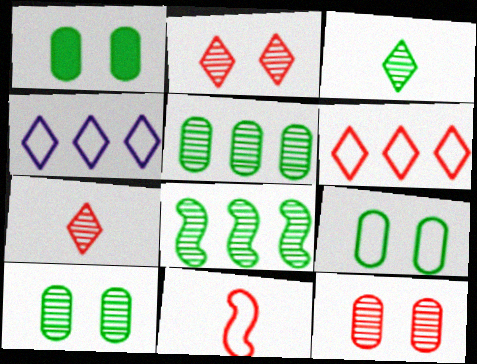[[1, 9, 10], 
[3, 8, 10], 
[4, 9, 11]]